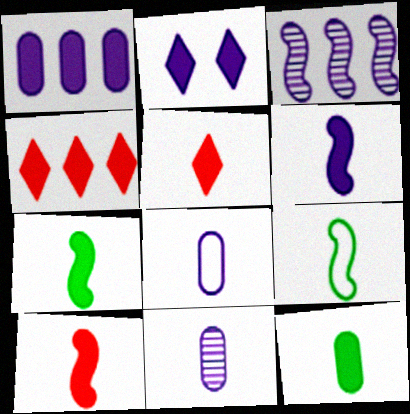[[1, 2, 6], 
[2, 3, 8], 
[5, 6, 12], 
[5, 9, 11], 
[6, 7, 10]]